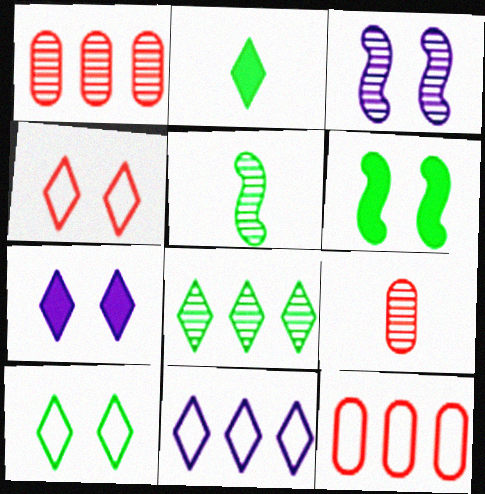[[2, 3, 12], 
[2, 8, 10], 
[3, 8, 9], 
[5, 7, 12], 
[6, 9, 11]]